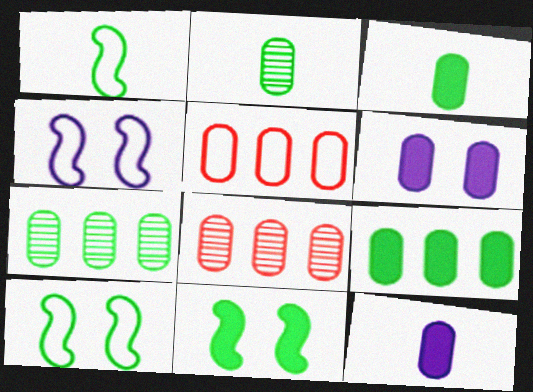[[2, 5, 6]]